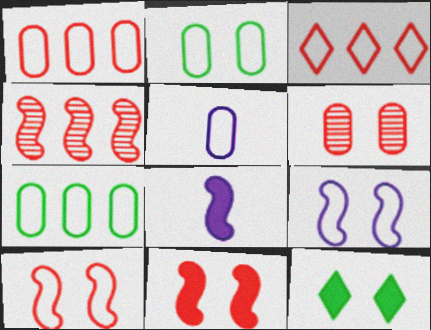[[1, 2, 5], 
[4, 5, 12], 
[6, 9, 12]]